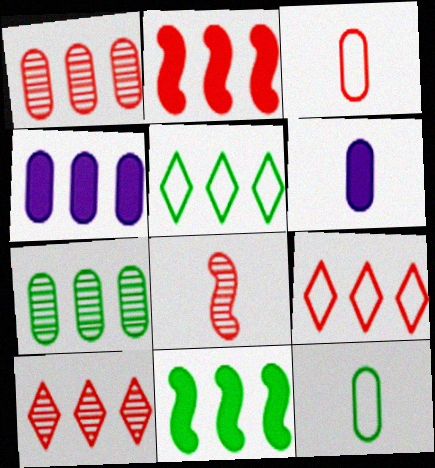[[1, 2, 9], 
[5, 7, 11]]